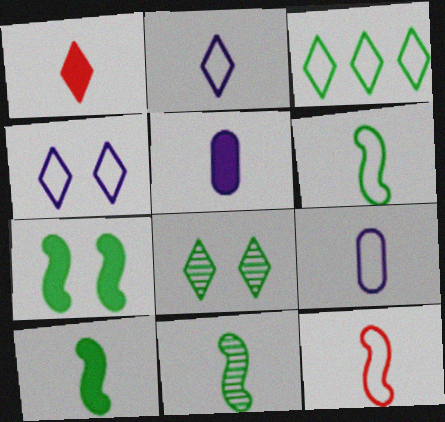[[1, 5, 10], 
[1, 9, 11], 
[6, 10, 11]]